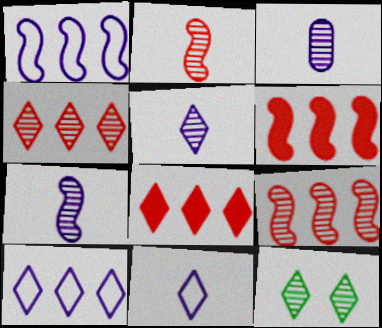[[3, 5, 7], 
[3, 9, 12], 
[4, 5, 12], 
[8, 11, 12]]